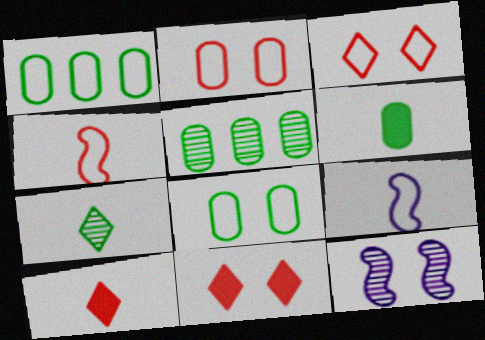[[1, 3, 9], 
[1, 10, 12], 
[5, 6, 8], 
[5, 9, 11], 
[8, 11, 12]]